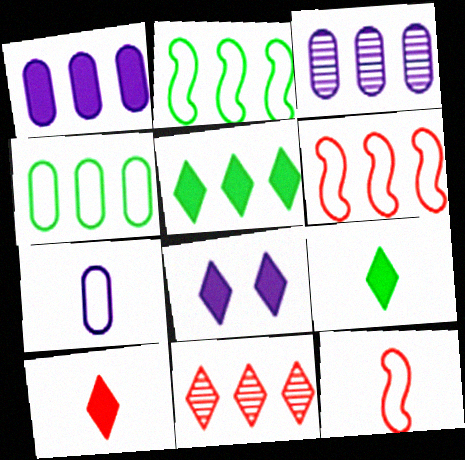[[1, 2, 11], 
[3, 5, 6], 
[5, 8, 10]]